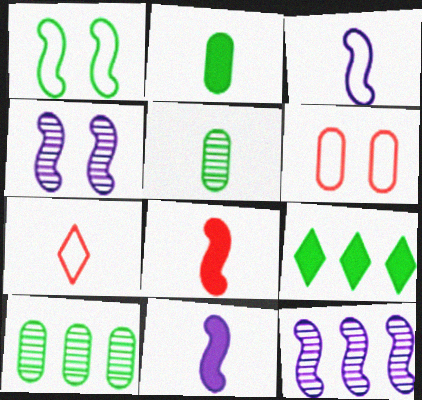[[1, 5, 9], 
[1, 8, 12], 
[5, 7, 11]]